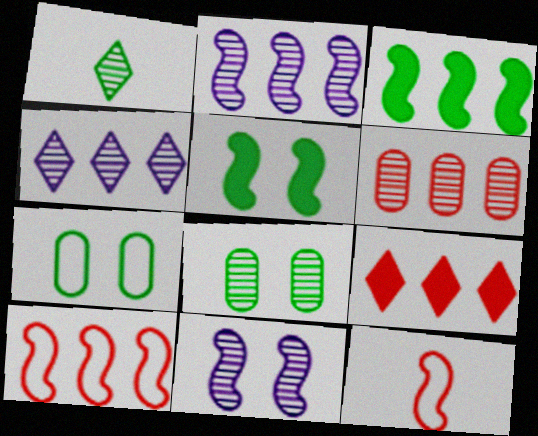[[1, 3, 7], 
[1, 6, 11], 
[2, 3, 10], 
[2, 5, 12], 
[3, 11, 12], 
[6, 9, 10]]